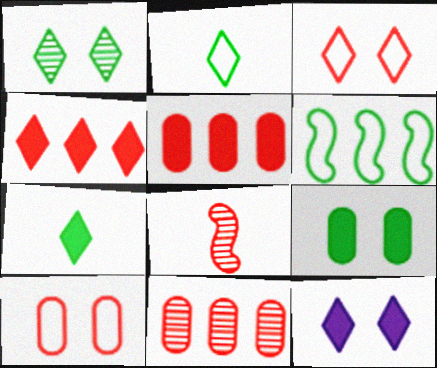[[1, 3, 12], 
[3, 5, 8], 
[4, 7, 12], 
[4, 8, 10]]